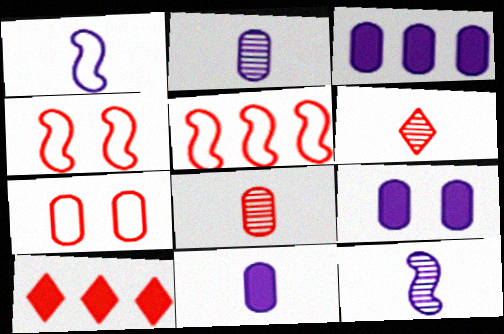[[3, 9, 11], 
[4, 8, 10]]